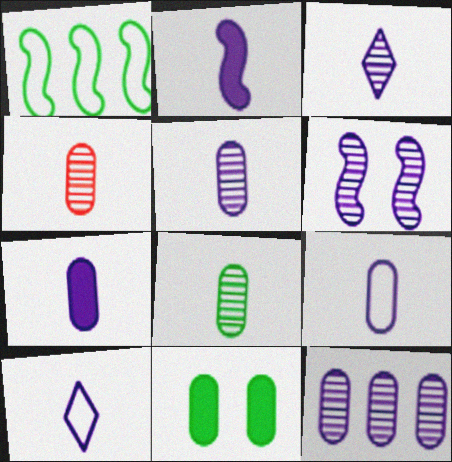[[2, 3, 9], 
[2, 5, 10], 
[3, 6, 12], 
[4, 5, 8], 
[5, 7, 9]]